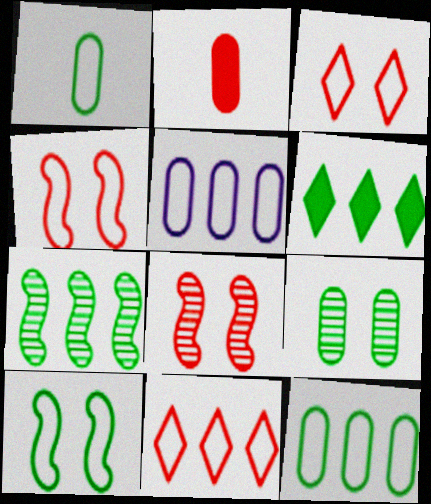[[2, 5, 9], 
[2, 8, 11], 
[6, 7, 12]]